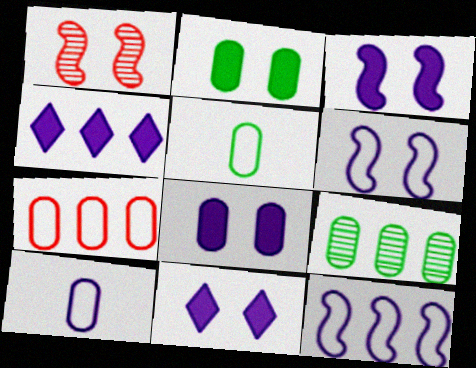[[1, 4, 5], 
[2, 5, 9], 
[3, 8, 11]]